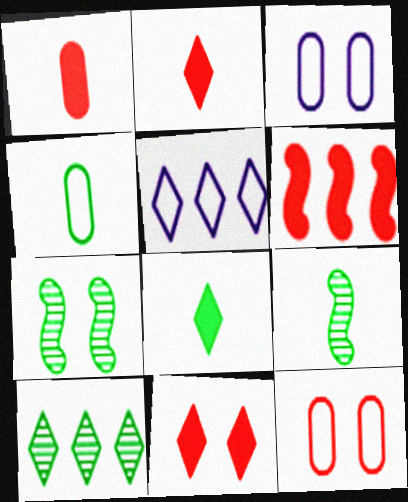[[1, 5, 7], 
[1, 6, 11], 
[3, 7, 11], 
[4, 8, 9]]